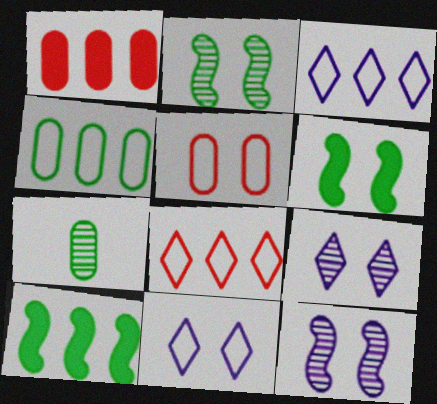[[5, 6, 9]]